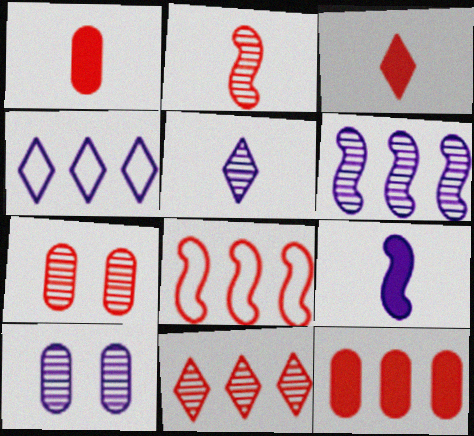[[2, 7, 11], 
[3, 7, 8], 
[4, 9, 10], 
[5, 6, 10], 
[8, 11, 12]]